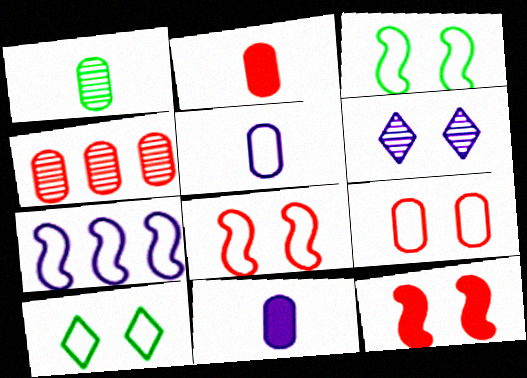[[1, 2, 5], 
[2, 4, 9], 
[6, 7, 11]]